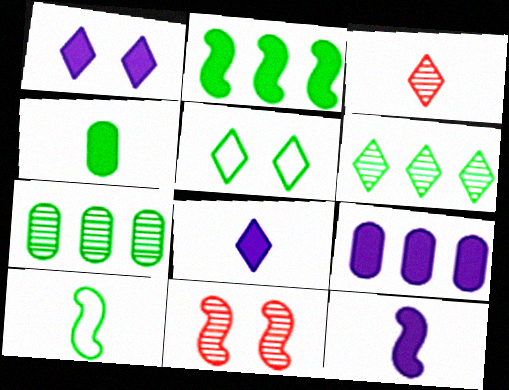[[1, 9, 12]]